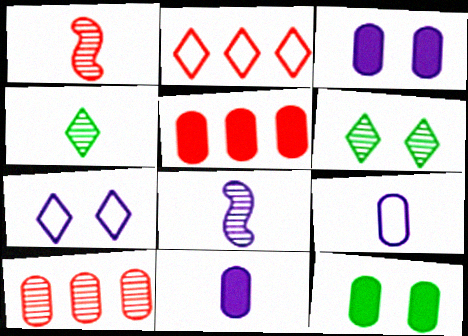[[2, 8, 12], 
[5, 11, 12], 
[6, 8, 10], 
[9, 10, 12]]